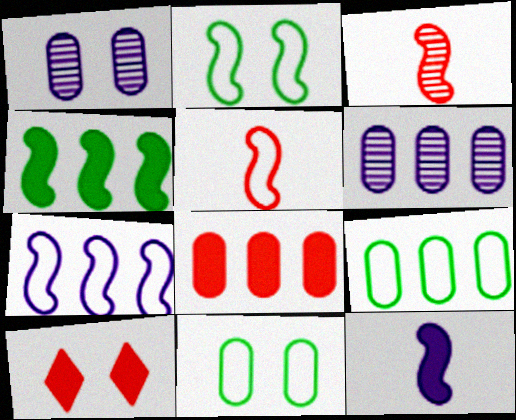[[1, 2, 10], 
[2, 5, 7], 
[6, 8, 9]]